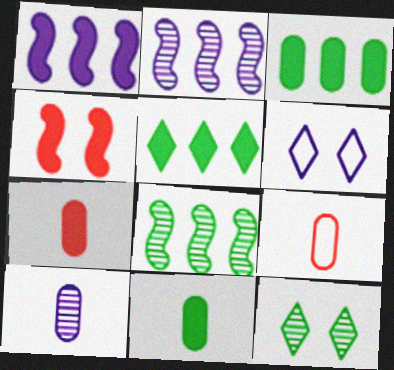[[1, 6, 10], 
[1, 9, 12], 
[6, 7, 8], 
[9, 10, 11]]